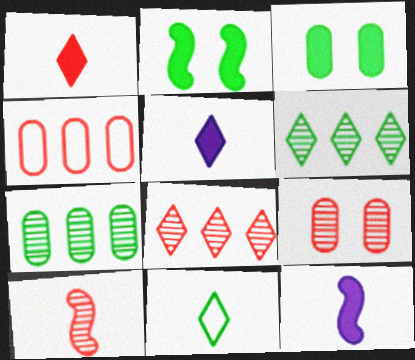[[2, 7, 11], 
[8, 9, 10]]